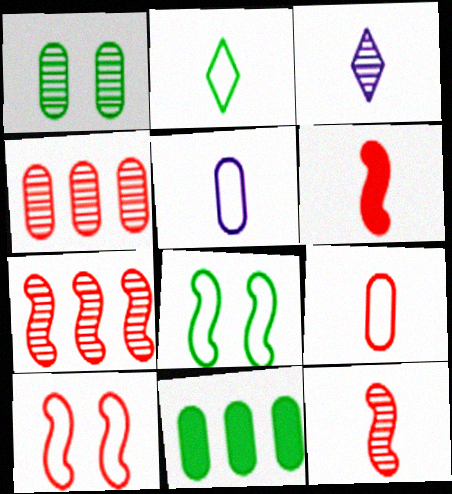[[1, 3, 7], 
[3, 10, 11], 
[6, 7, 10]]